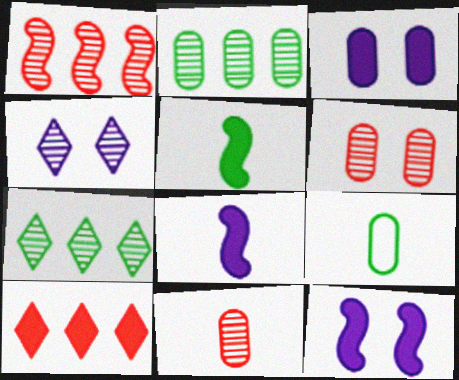[[3, 5, 10]]